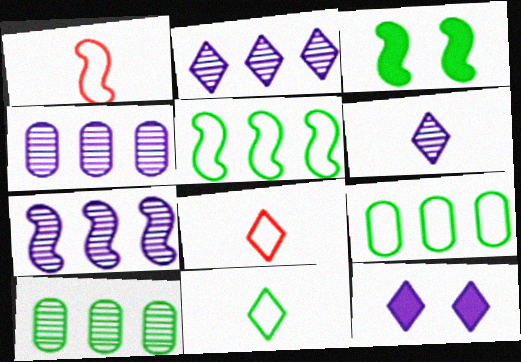[[1, 3, 7], 
[1, 10, 12], 
[2, 4, 7], 
[3, 4, 8], 
[3, 10, 11]]